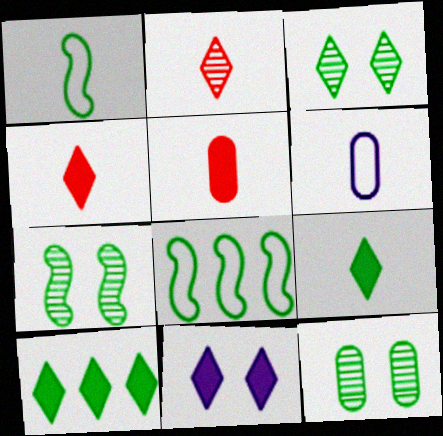[[1, 10, 12], 
[3, 7, 12], 
[4, 10, 11], 
[8, 9, 12]]